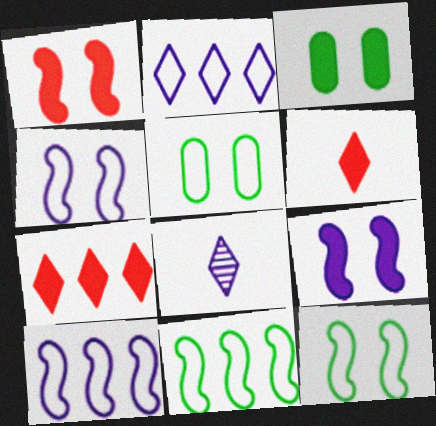[]